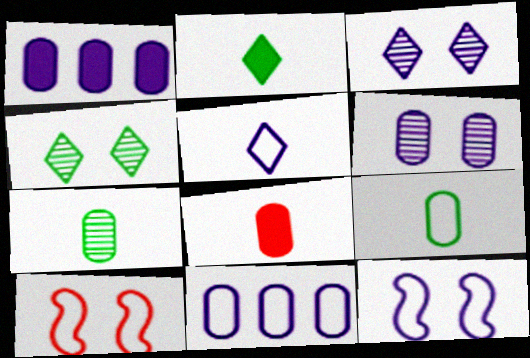[[5, 11, 12]]